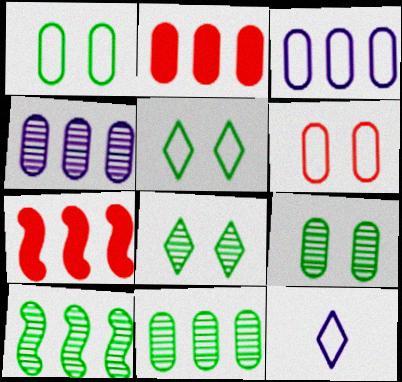[[2, 3, 11], 
[7, 9, 12]]